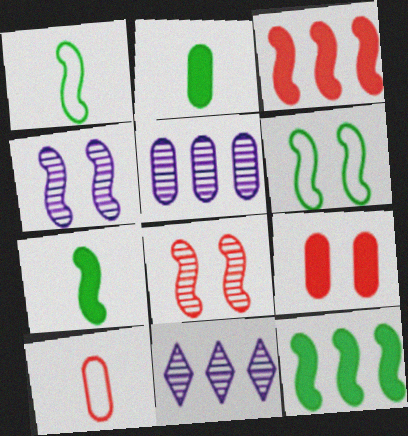[[1, 3, 4], 
[1, 9, 11]]